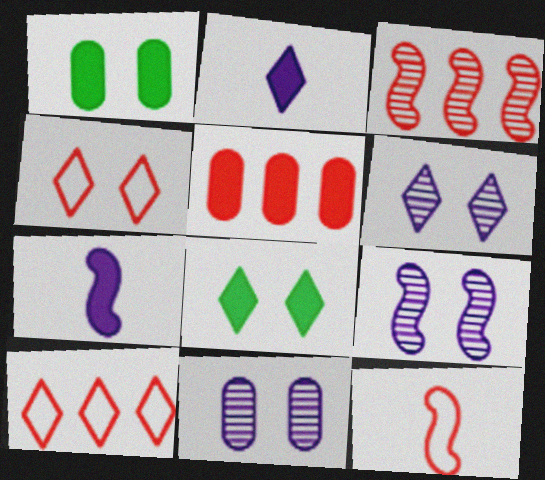[[1, 4, 9], 
[3, 5, 10], 
[4, 6, 8], 
[5, 7, 8], 
[6, 9, 11]]